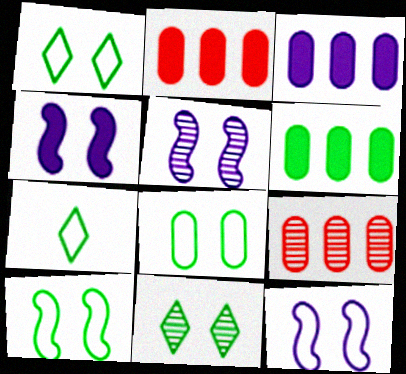[[1, 8, 10], 
[2, 3, 6], 
[2, 5, 7], 
[4, 5, 12], 
[4, 7, 9]]